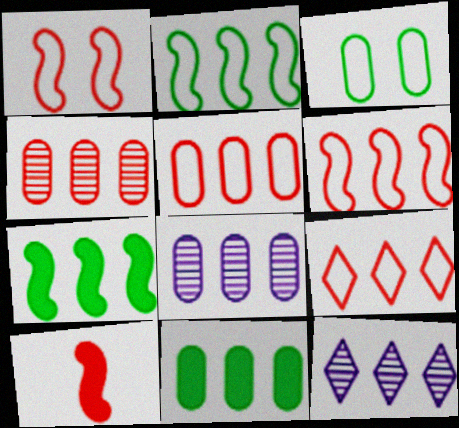[[3, 10, 12], 
[5, 6, 9], 
[5, 7, 12], 
[5, 8, 11], 
[6, 11, 12], 
[7, 8, 9]]